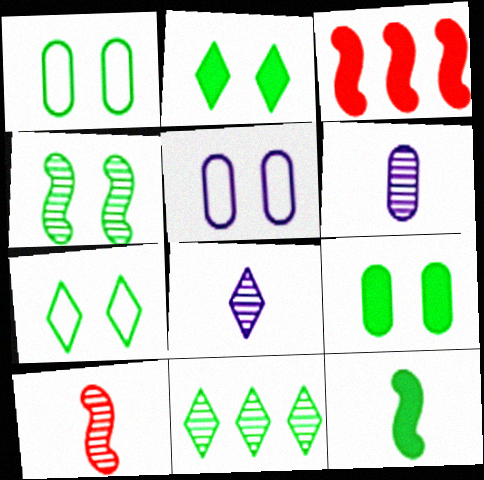[[1, 2, 4], 
[1, 3, 8], 
[1, 11, 12], 
[3, 6, 7], 
[4, 7, 9]]